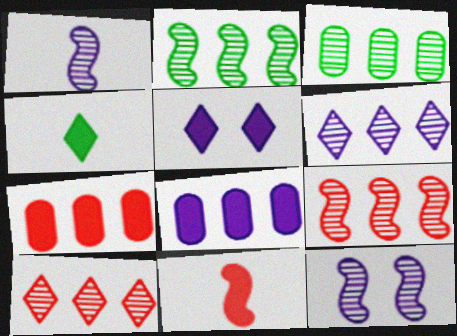[[3, 6, 9]]